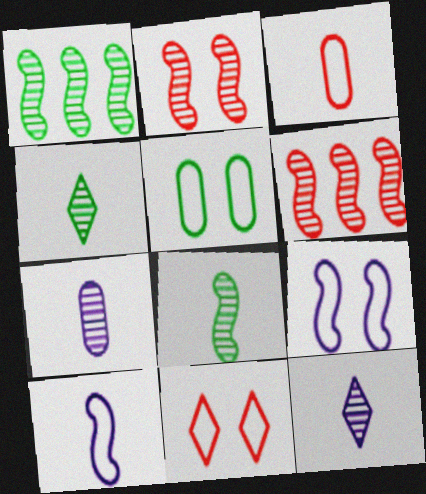[[5, 9, 11]]